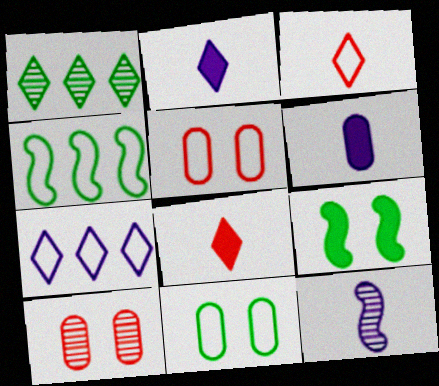[[1, 10, 12], 
[2, 4, 10]]